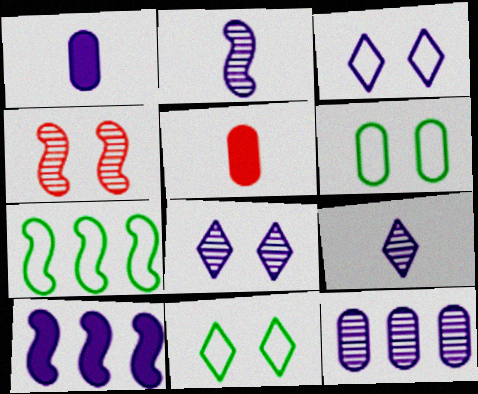[[2, 8, 12], 
[5, 6, 12], 
[5, 7, 8]]